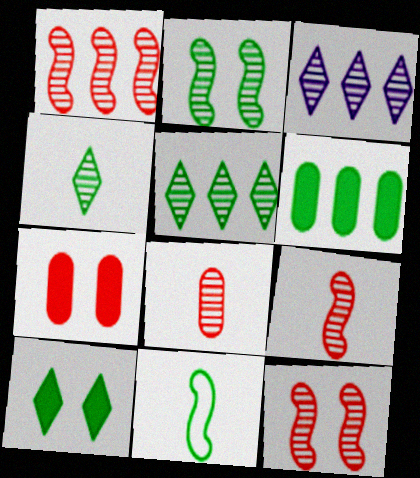[[1, 9, 12], 
[2, 3, 8], 
[3, 7, 11]]